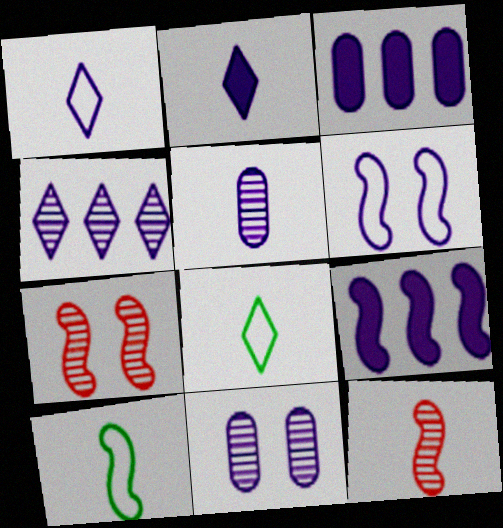[[1, 9, 11], 
[3, 7, 8], 
[7, 9, 10]]